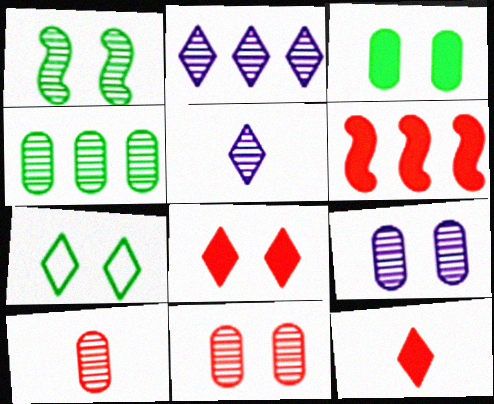[[1, 2, 10], 
[1, 3, 7], 
[2, 7, 12], 
[4, 9, 10]]